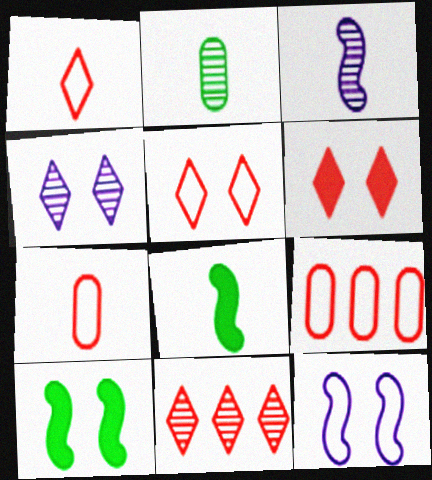[[1, 6, 11], 
[4, 8, 9]]